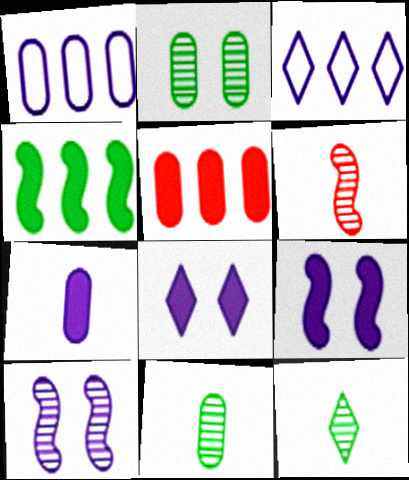[[3, 7, 10]]